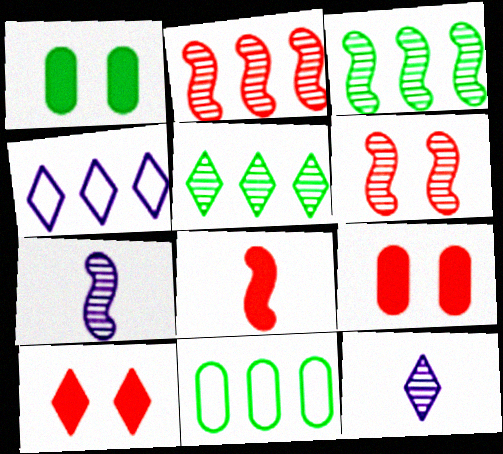[[3, 6, 7], 
[7, 10, 11]]